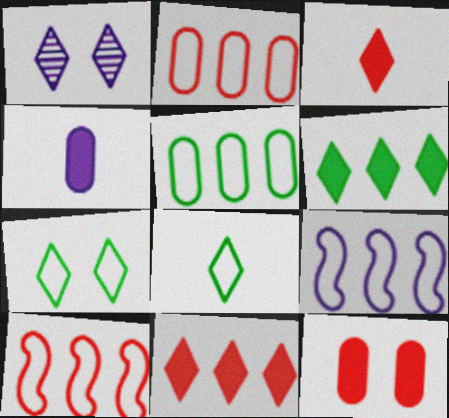[[1, 4, 9], 
[1, 8, 11]]